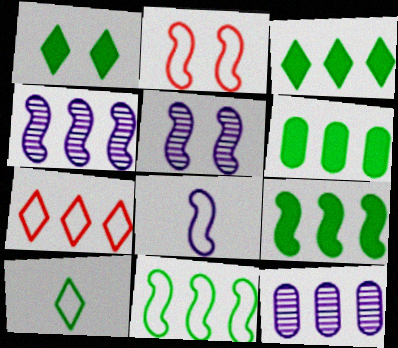[[2, 8, 11], 
[3, 6, 9], 
[4, 6, 7], 
[7, 9, 12]]